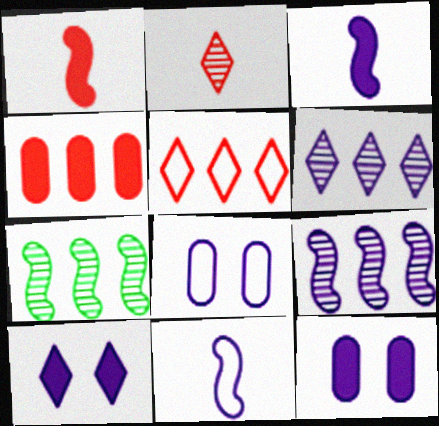[[3, 6, 8], 
[6, 11, 12]]